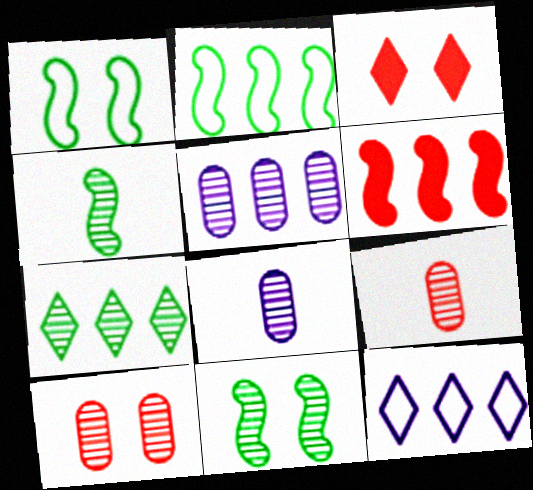[[2, 3, 8]]